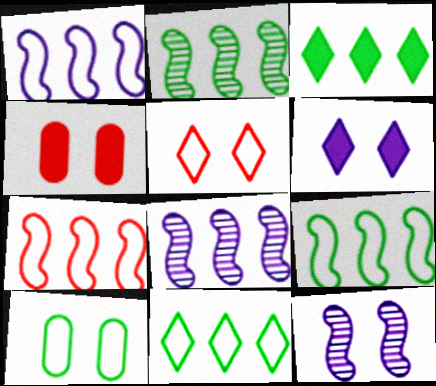[[1, 7, 9]]